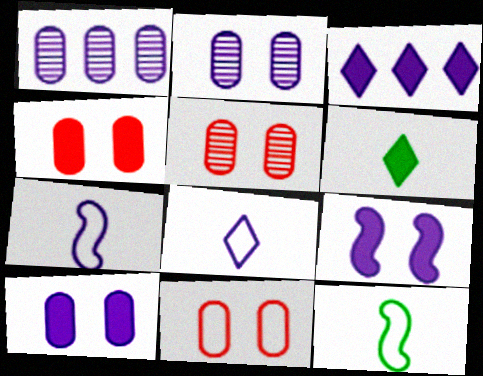[[1, 8, 9], 
[2, 3, 7], 
[3, 5, 12], 
[4, 5, 11]]